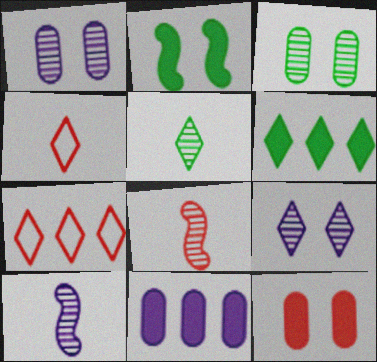[[4, 6, 9], 
[7, 8, 12]]